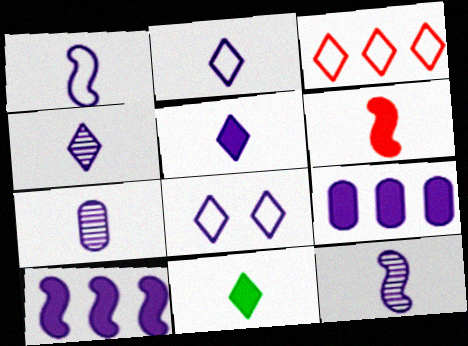[[1, 5, 7], 
[2, 4, 5], 
[4, 7, 12], 
[7, 8, 10], 
[8, 9, 12]]